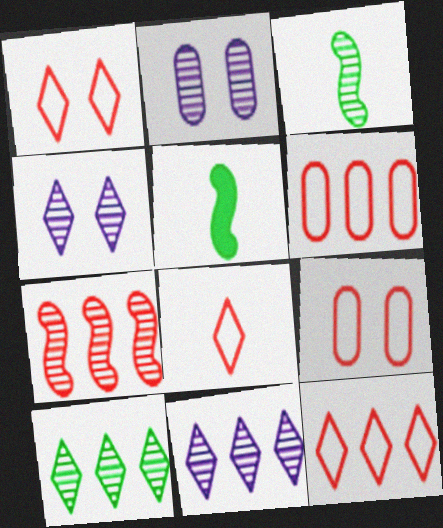[[1, 8, 12], 
[2, 5, 12], 
[4, 5, 6], 
[5, 9, 11]]